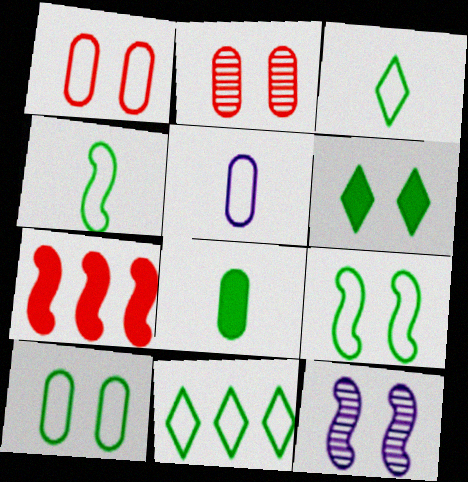[[1, 6, 12], 
[4, 7, 12], 
[4, 10, 11]]